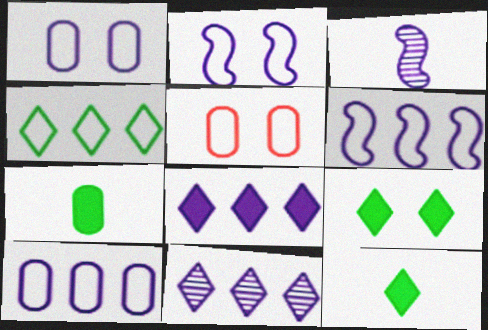[[1, 3, 8]]